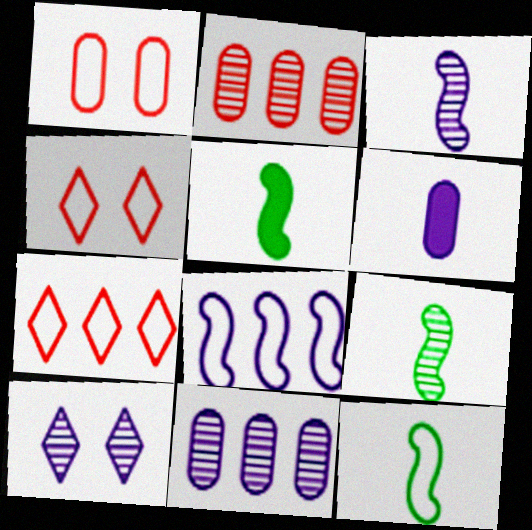[[2, 9, 10], 
[3, 10, 11], 
[4, 5, 11], 
[5, 9, 12], 
[6, 8, 10]]